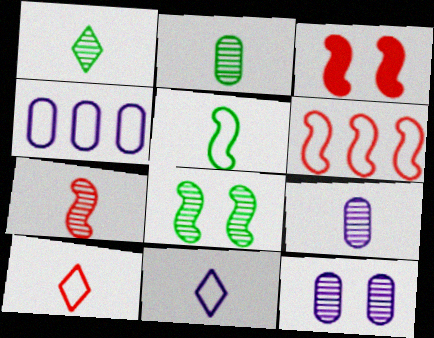[[1, 3, 4], 
[1, 7, 9], 
[3, 6, 7]]